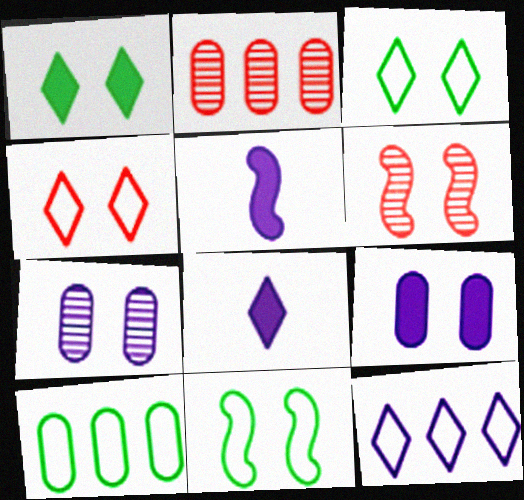[[2, 3, 5], 
[2, 8, 11], 
[3, 6, 9], 
[5, 7, 12], 
[6, 8, 10]]